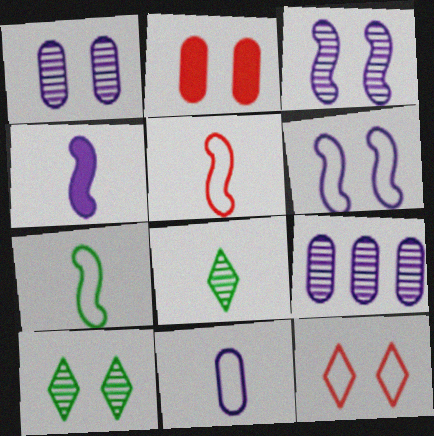[[2, 6, 10]]